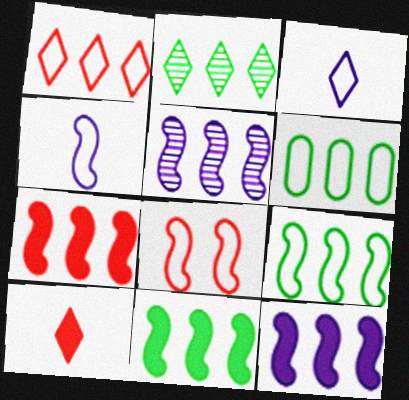[[2, 6, 11], 
[3, 6, 8], 
[4, 8, 9], 
[5, 7, 9], 
[7, 11, 12]]